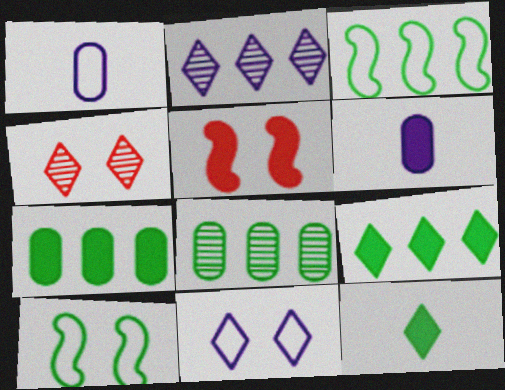[[3, 4, 6], 
[3, 8, 9], 
[5, 6, 9], 
[8, 10, 12]]